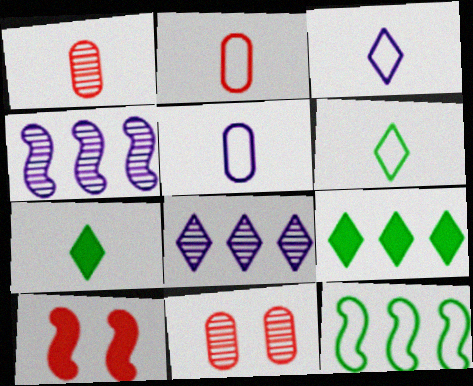[]